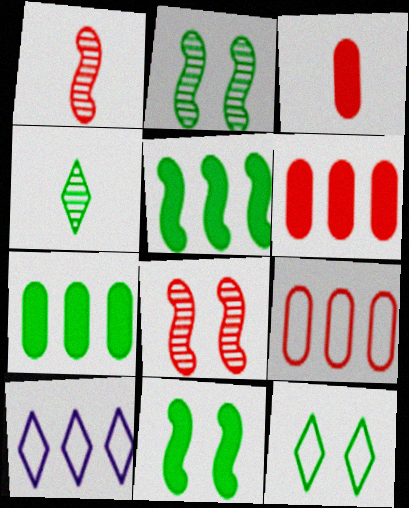[[2, 3, 10]]